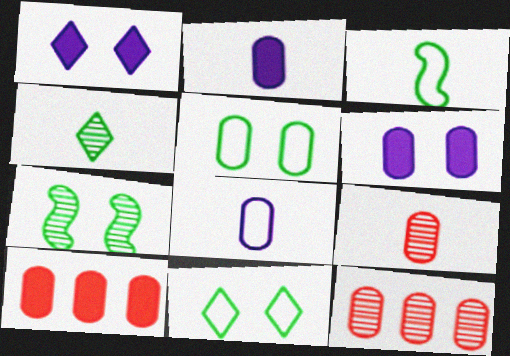[[1, 3, 12], 
[2, 5, 12]]